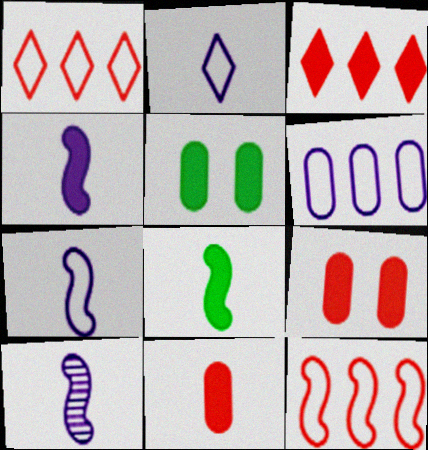[[1, 5, 10], 
[3, 4, 5], 
[4, 7, 10]]